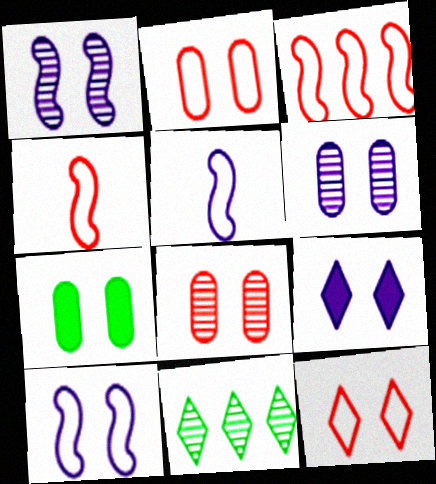[[1, 7, 12], 
[2, 6, 7], 
[6, 9, 10]]